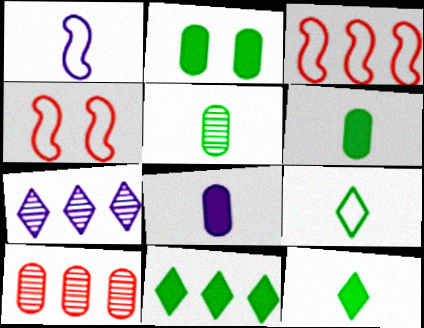[[4, 6, 7]]